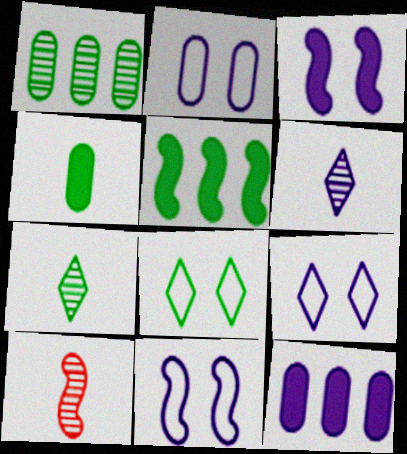[[2, 9, 11], 
[5, 10, 11], 
[6, 11, 12], 
[8, 10, 12]]